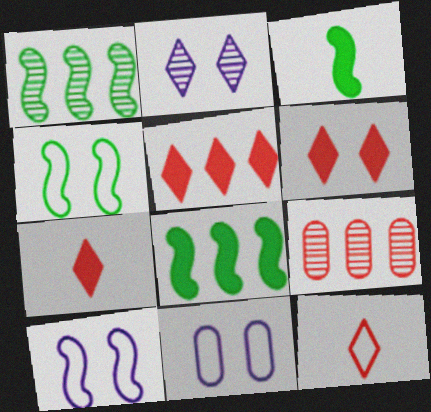[[1, 3, 4], 
[1, 7, 11], 
[5, 6, 7]]